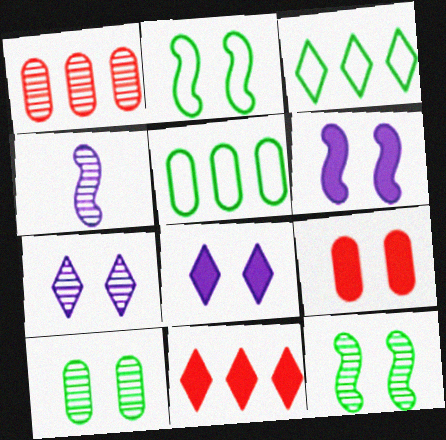[[2, 7, 9], 
[3, 4, 9]]